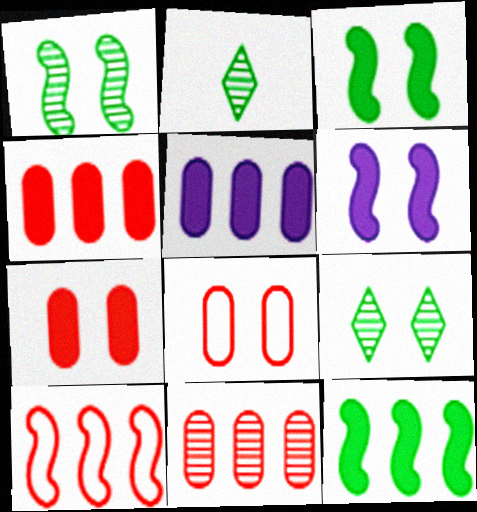[[6, 8, 9]]